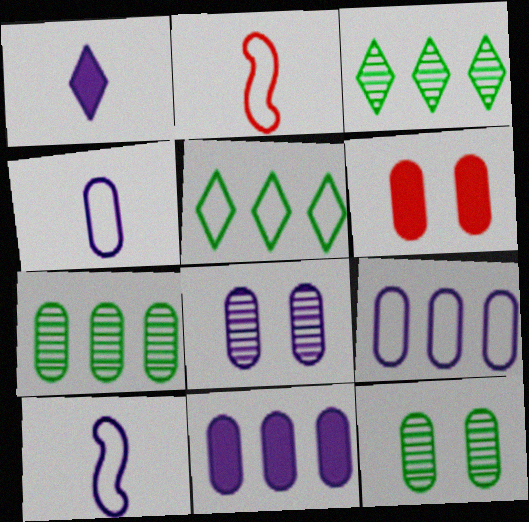[[3, 6, 10], 
[4, 6, 7], 
[4, 8, 11]]